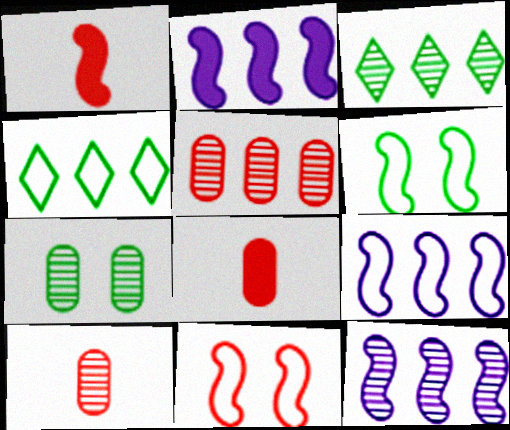[[1, 6, 12], 
[2, 4, 5], 
[2, 9, 12], 
[3, 5, 12]]